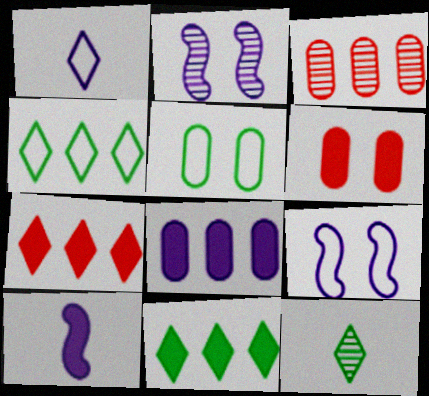[[1, 2, 8], 
[2, 3, 12], 
[6, 10, 11]]